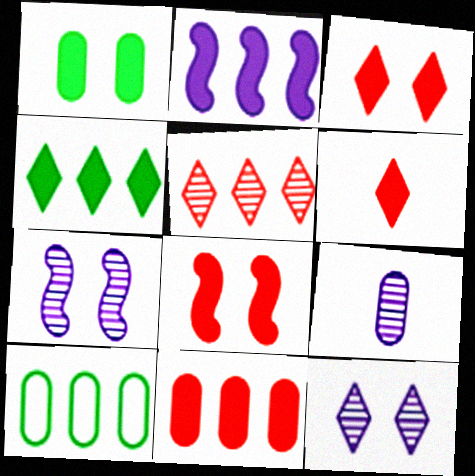[[1, 2, 6], 
[2, 4, 11], 
[2, 5, 10], 
[6, 7, 10], 
[6, 8, 11]]